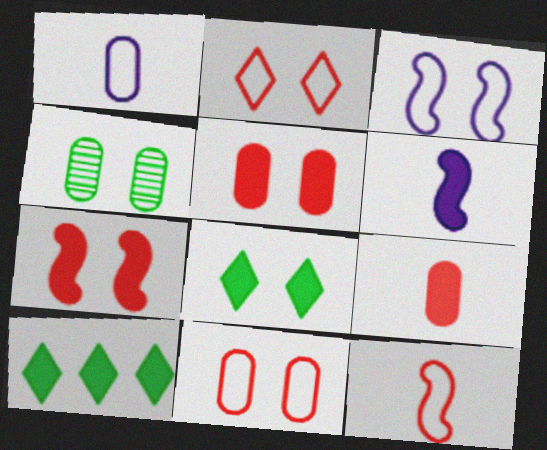[[5, 6, 10]]